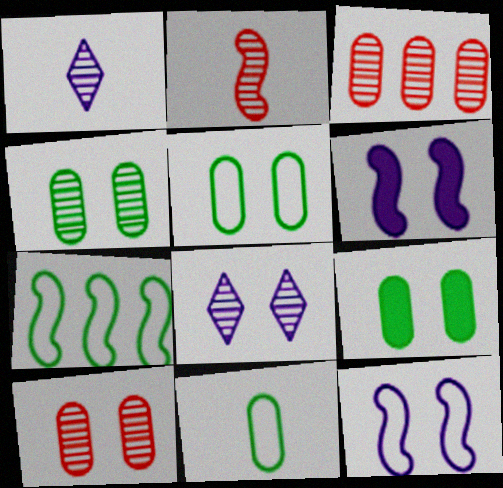[[2, 6, 7], 
[4, 5, 9]]